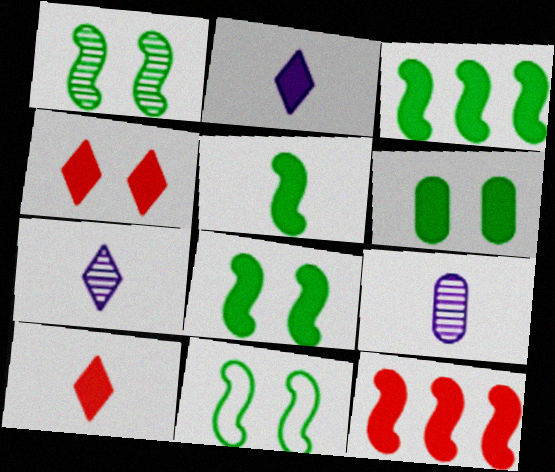[[1, 8, 11], 
[2, 6, 12], 
[3, 5, 8]]